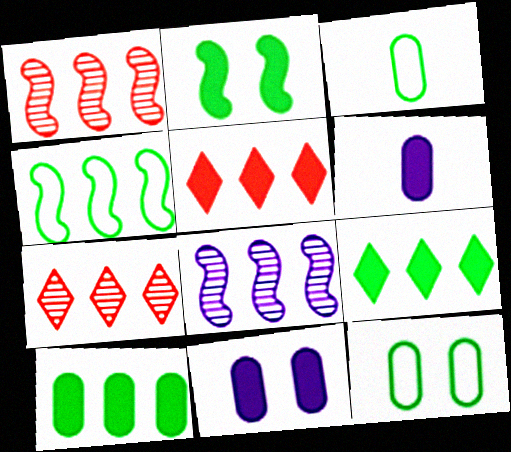[[2, 5, 6]]